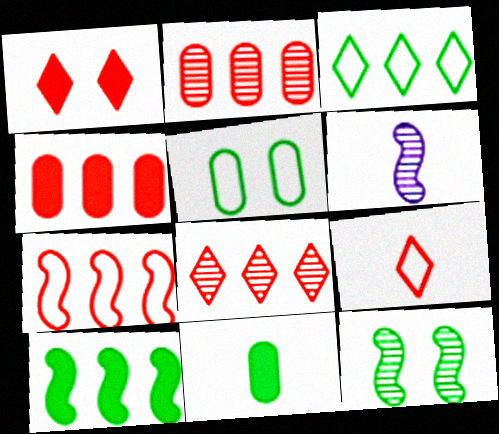[[1, 8, 9], 
[3, 11, 12], 
[4, 7, 8], 
[6, 9, 11]]